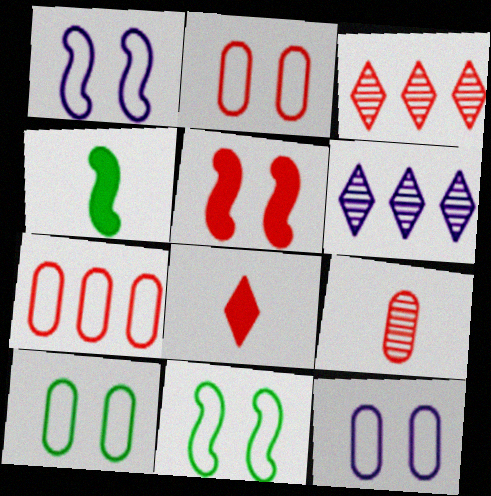[[2, 4, 6], 
[2, 10, 12], 
[3, 4, 12]]